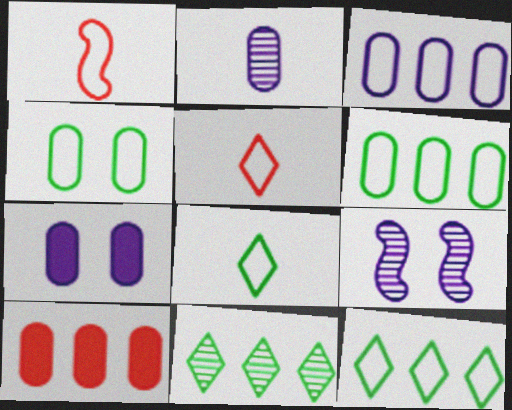[[1, 7, 11], 
[2, 3, 7], 
[2, 4, 10], 
[8, 9, 10]]